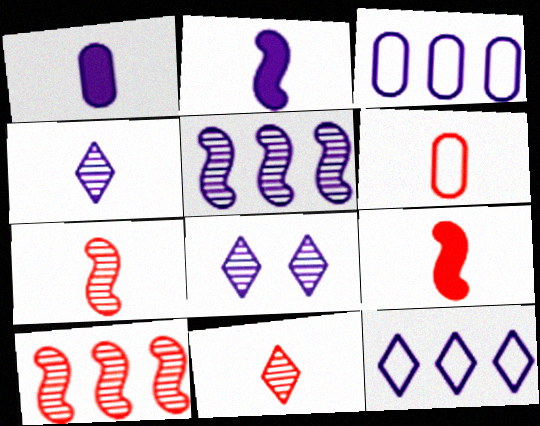[[2, 3, 8], 
[6, 9, 11]]